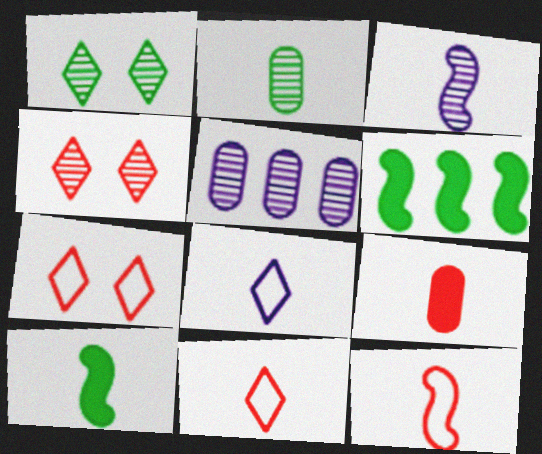[[3, 10, 12], 
[5, 7, 10]]